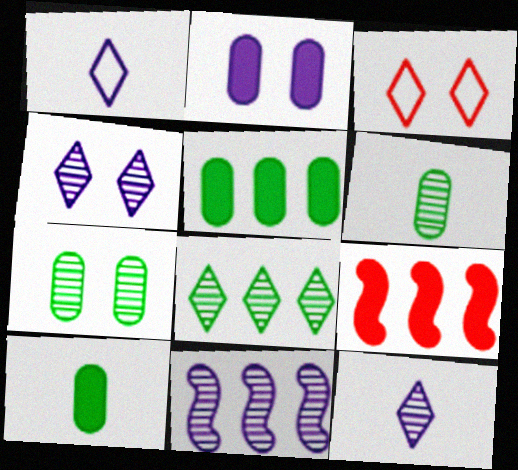[[1, 2, 11], 
[1, 7, 9], 
[3, 10, 11]]